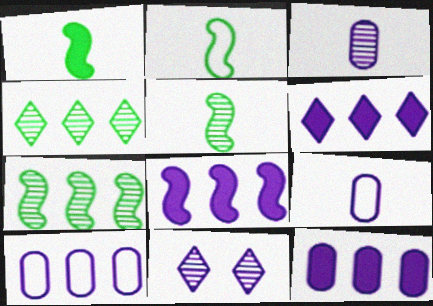[[1, 2, 5], 
[6, 8, 12], 
[8, 9, 11]]